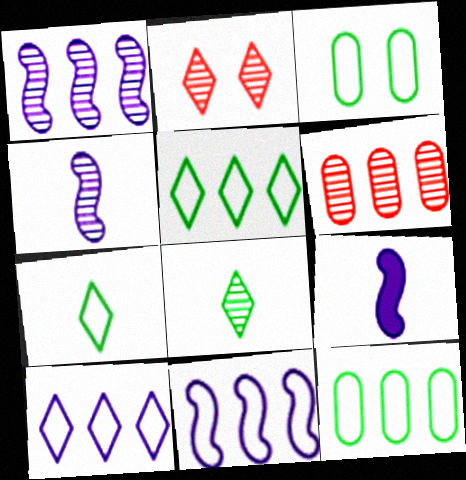[[2, 9, 12]]